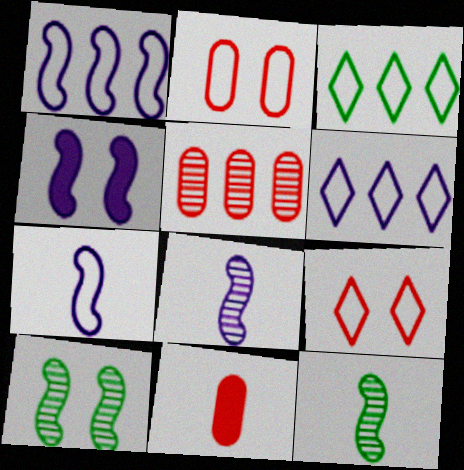[[1, 4, 8], 
[2, 3, 7], 
[2, 5, 11], 
[6, 10, 11]]